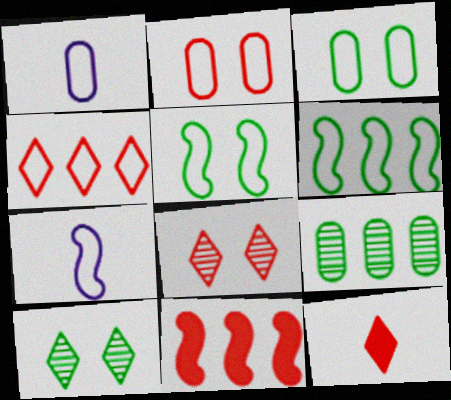[[1, 4, 5], 
[1, 10, 11], 
[3, 4, 7], 
[4, 8, 12]]